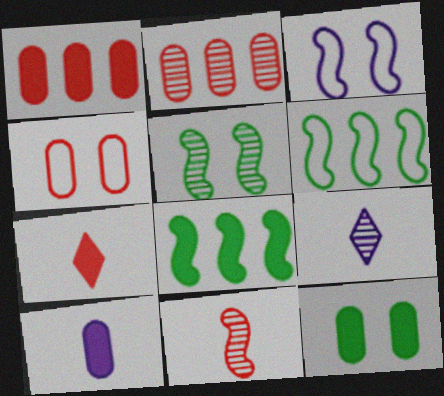[[1, 10, 12], 
[2, 5, 9], 
[3, 8, 11], 
[4, 8, 9]]